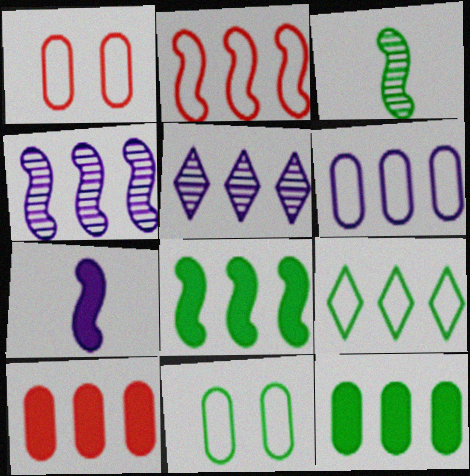[[2, 4, 8], 
[2, 5, 12], 
[2, 6, 9], 
[4, 9, 10]]